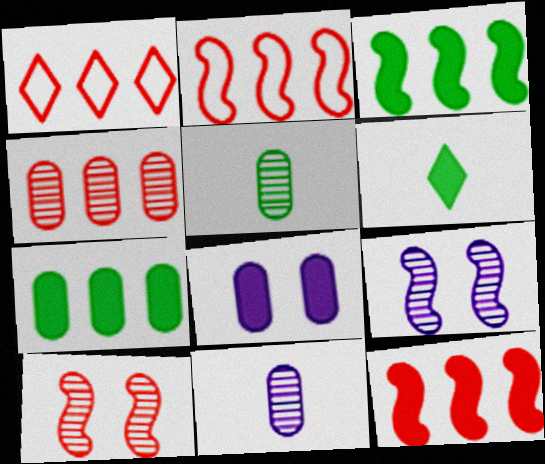[[1, 4, 12], 
[6, 8, 12]]